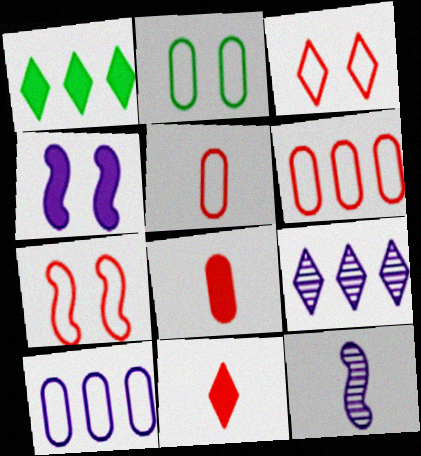[[1, 4, 8], 
[2, 5, 10]]